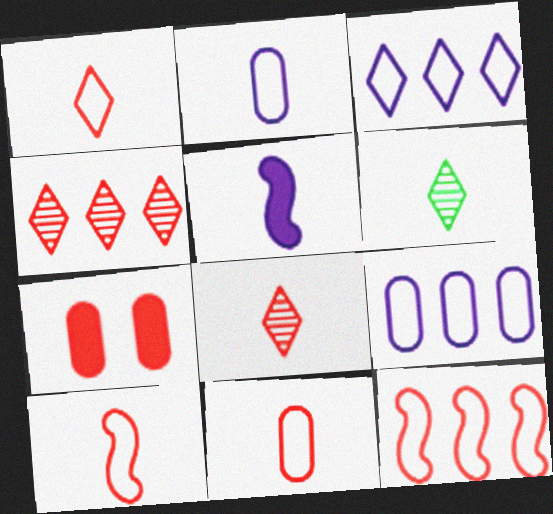[[1, 10, 11], 
[4, 7, 10], 
[5, 6, 11], 
[7, 8, 12]]